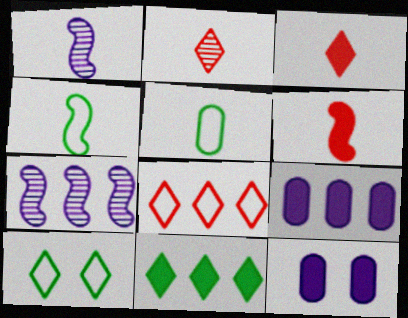[[1, 3, 5], 
[1, 4, 6], 
[6, 11, 12]]